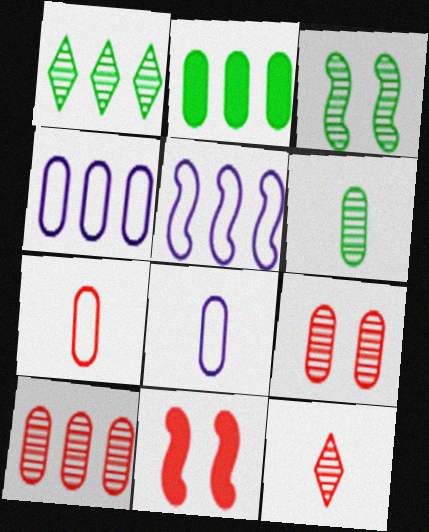[[1, 3, 6], 
[1, 8, 11], 
[2, 4, 10], 
[2, 8, 9]]